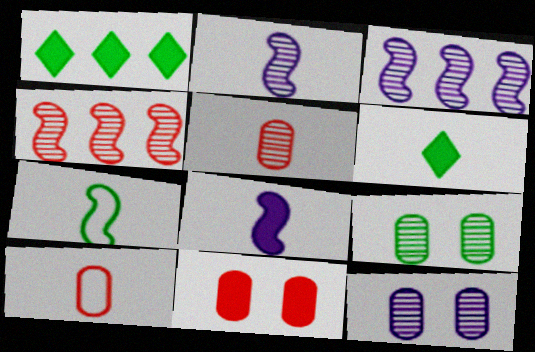[[1, 7, 9], 
[1, 8, 11], 
[2, 6, 10]]